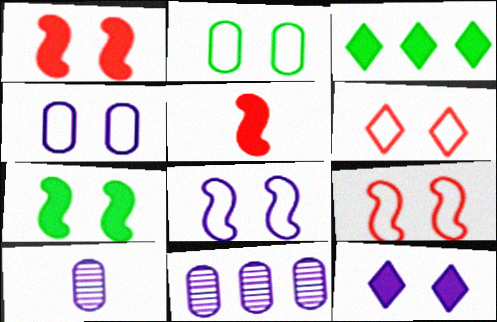[[2, 6, 8], 
[3, 9, 10]]